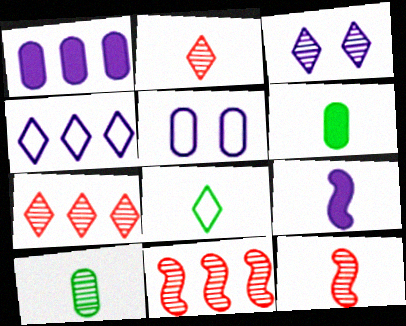[[3, 10, 11]]